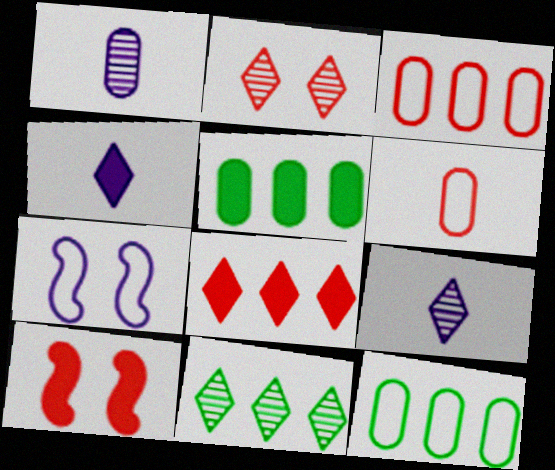[[2, 9, 11], 
[4, 5, 10], 
[9, 10, 12]]